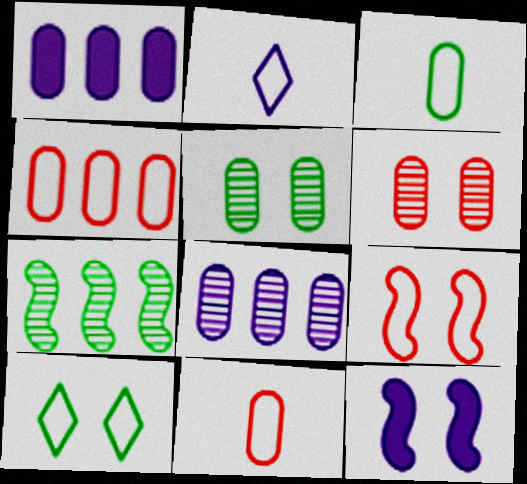[[1, 3, 6], 
[1, 5, 11], 
[2, 8, 12], 
[6, 10, 12]]